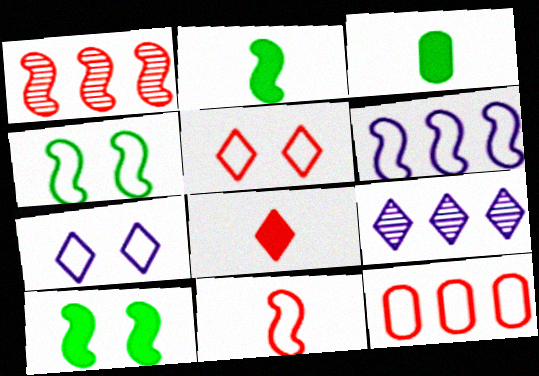[[1, 3, 7], 
[4, 6, 11], 
[5, 11, 12]]